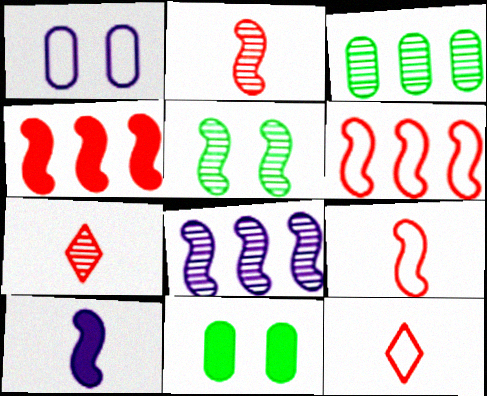[[2, 5, 8], 
[5, 6, 10], 
[8, 11, 12]]